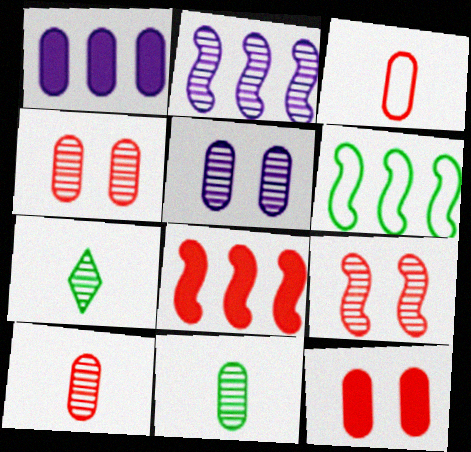[[2, 4, 7], 
[2, 6, 8]]